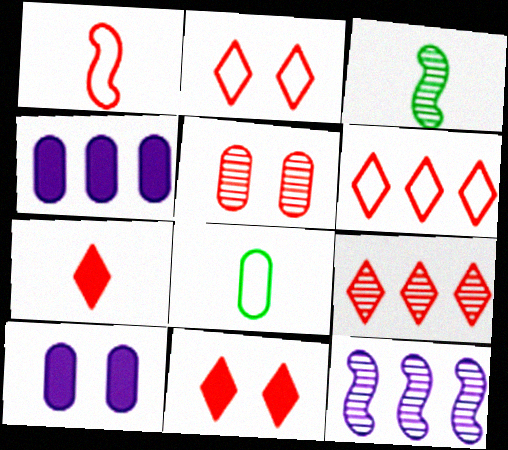[[2, 3, 4], 
[2, 7, 9], 
[3, 6, 10], 
[4, 5, 8], 
[8, 11, 12]]